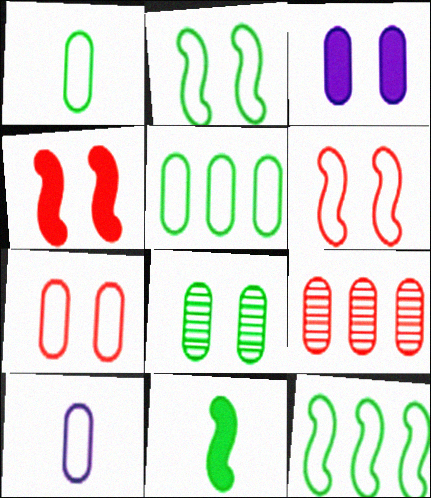[[1, 3, 9], 
[3, 7, 8], 
[5, 7, 10]]